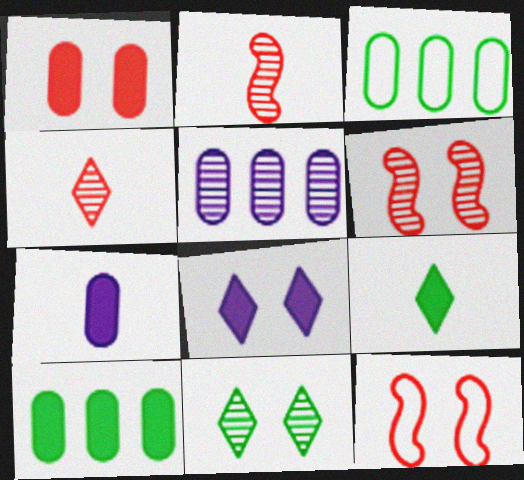[[1, 7, 10], 
[2, 3, 8], 
[2, 5, 11], 
[5, 9, 12]]